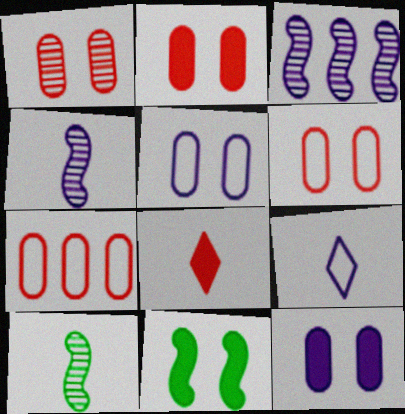[[1, 2, 6], 
[3, 9, 12]]